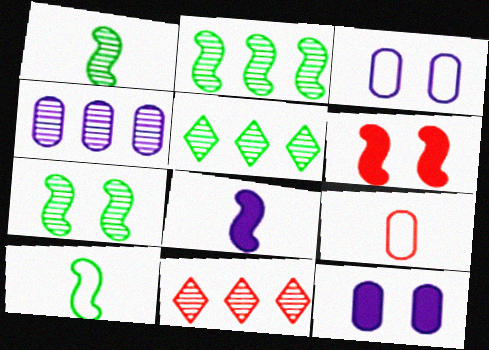[[1, 2, 7], 
[2, 4, 11], 
[6, 9, 11], 
[10, 11, 12]]